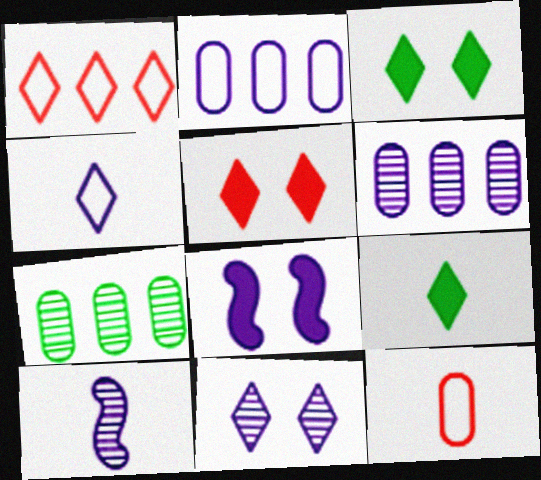[[1, 9, 11], 
[4, 6, 8], 
[6, 10, 11], 
[9, 10, 12]]